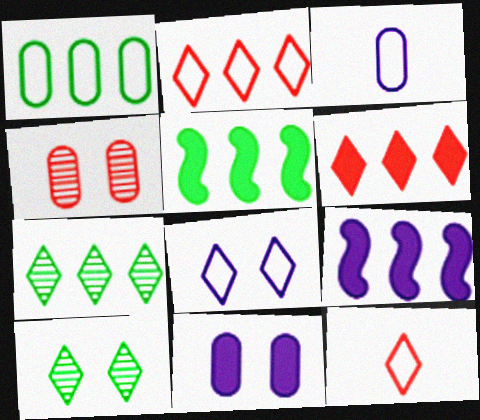[[1, 5, 7]]